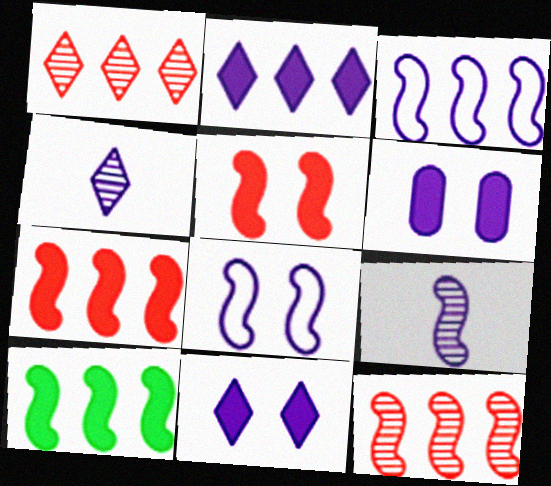[[3, 4, 6], 
[3, 10, 12]]